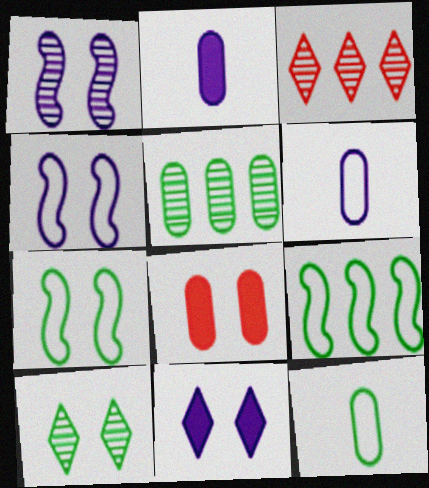[[2, 3, 7], 
[4, 8, 10], 
[5, 6, 8]]